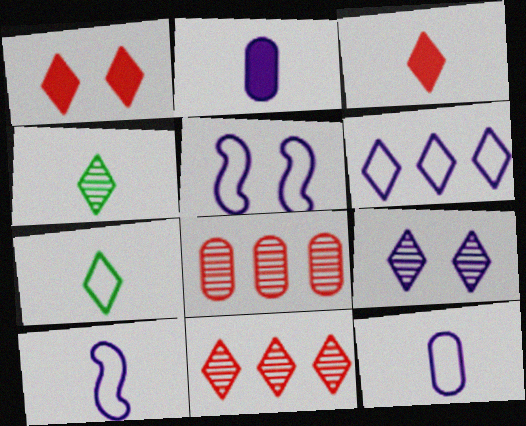[[1, 4, 6], 
[4, 9, 11], 
[5, 6, 12]]